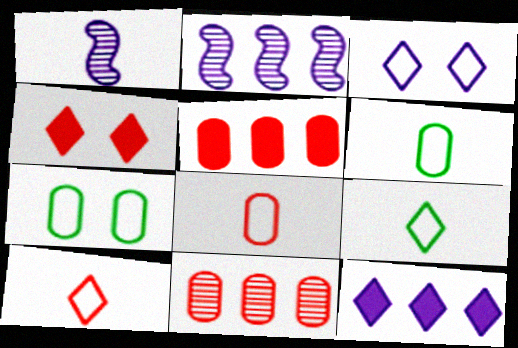[[2, 4, 6]]